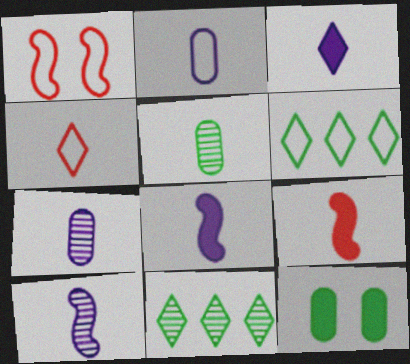[[1, 2, 6], 
[2, 3, 10], 
[4, 5, 8]]